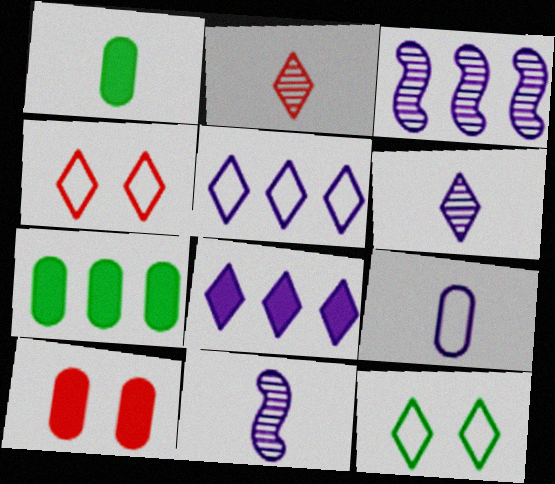[[1, 3, 4], 
[2, 8, 12], 
[4, 7, 11]]